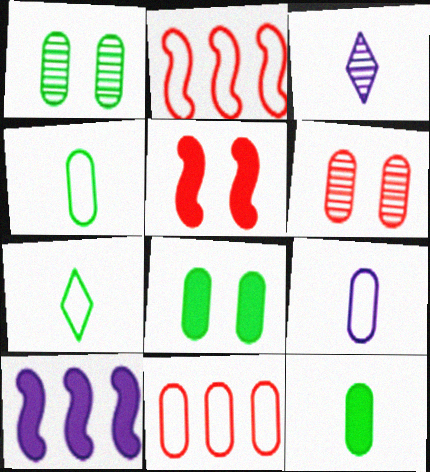[[2, 3, 8], 
[6, 7, 10]]